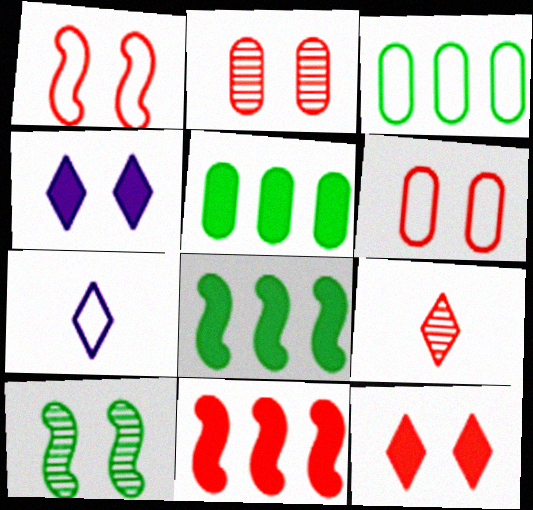[[1, 2, 12], 
[1, 3, 7], 
[2, 7, 8], 
[4, 6, 10], 
[6, 9, 11]]